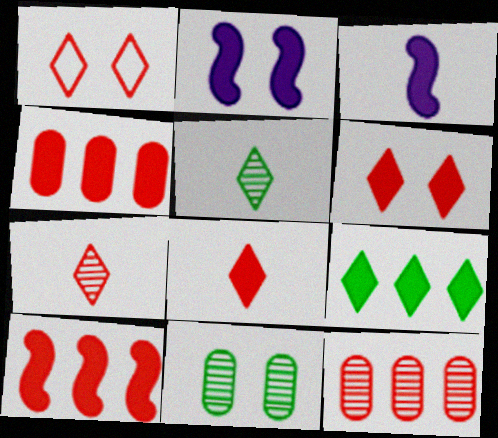[[1, 2, 11]]